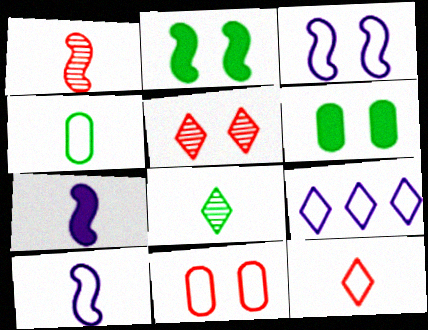[[1, 6, 9], 
[3, 5, 6], 
[4, 10, 12]]